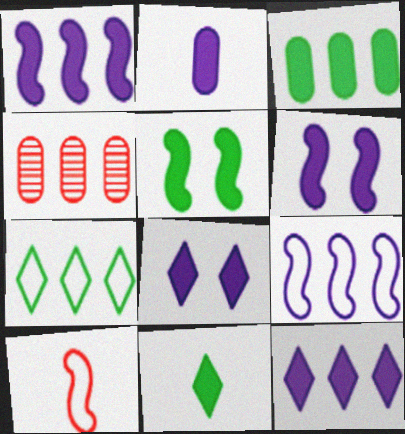[[1, 2, 8], 
[1, 4, 7], 
[2, 6, 12], 
[3, 5, 11]]